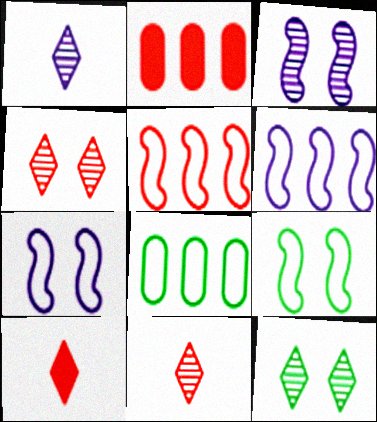[[1, 2, 9], 
[3, 8, 10]]